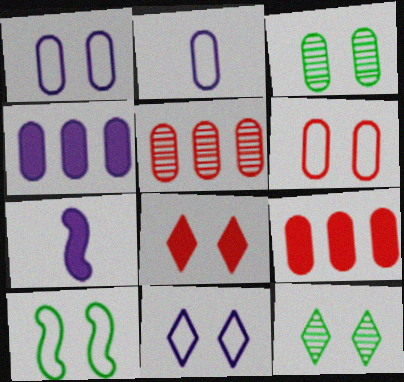[[2, 3, 9], 
[6, 10, 11], 
[8, 11, 12]]